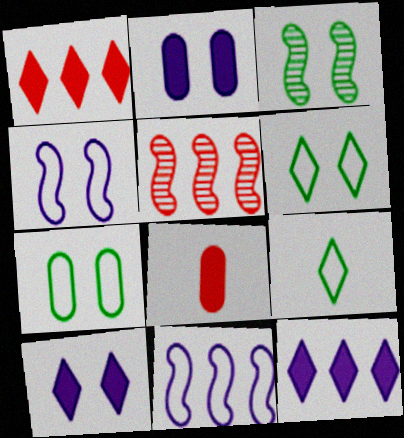[[2, 5, 9]]